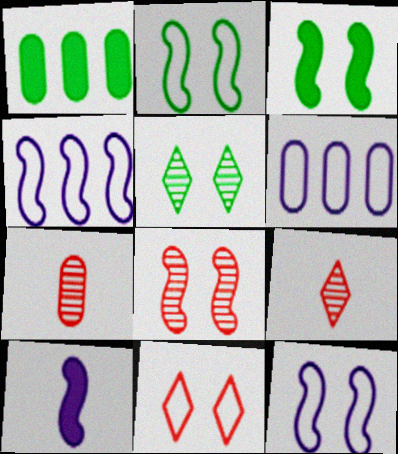[[1, 9, 12], 
[3, 6, 9], 
[3, 8, 12]]